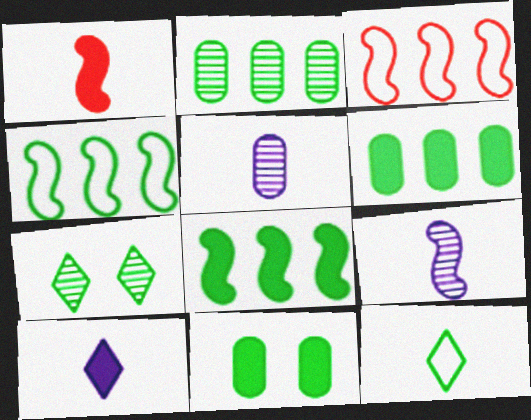[[1, 5, 12]]